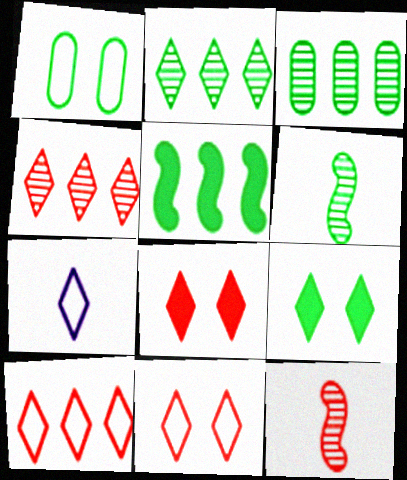[[2, 7, 8], 
[4, 7, 9]]